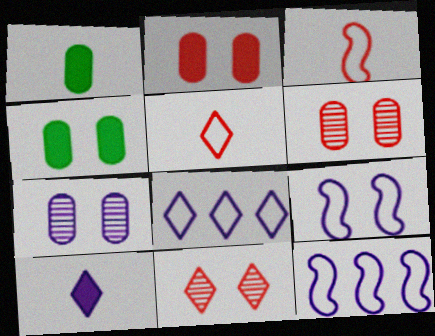[[1, 11, 12], 
[4, 9, 11], 
[7, 10, 12]]